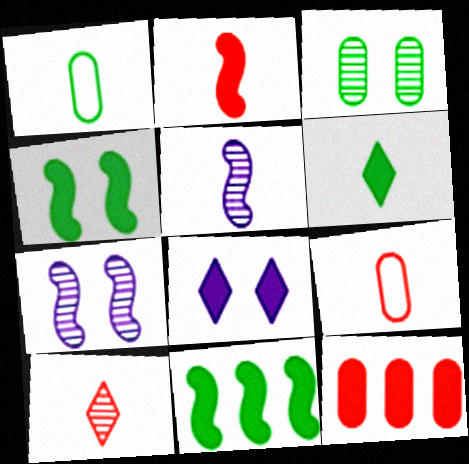[[2, 9, 10], 
[5, 6, 9]]